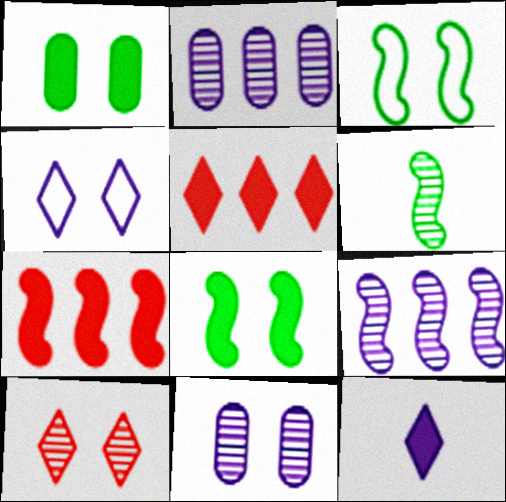[[1, 7, 12], 
[2, 6, 10]]